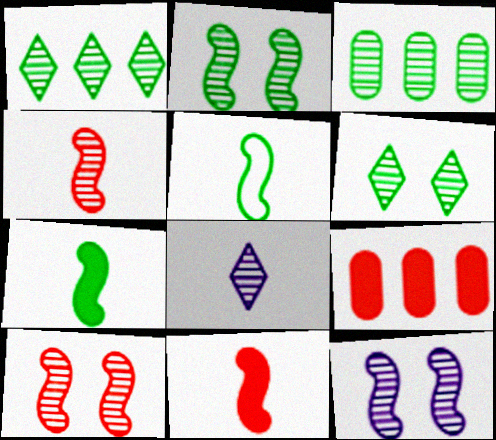[[2, 10, 12], 
[3, 8, 10]]